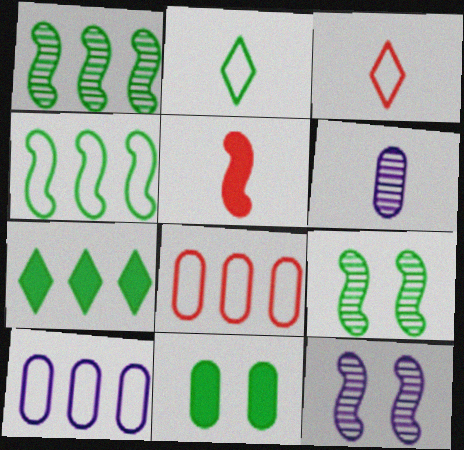[[1, 2, 11], 
[2, 5, 6], 
[4, 5, 12], 
[6, 8, 11]]